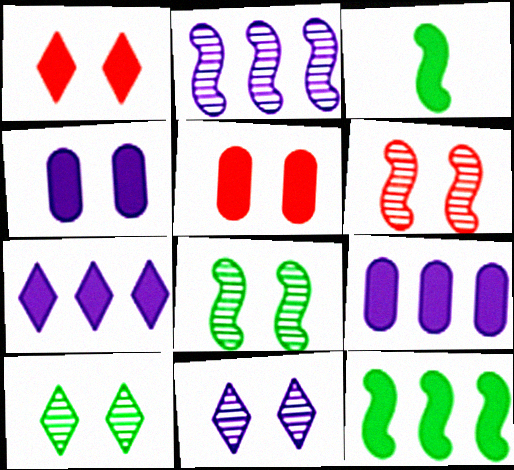[[1, 3, 9], 
[3, 5, 7]]